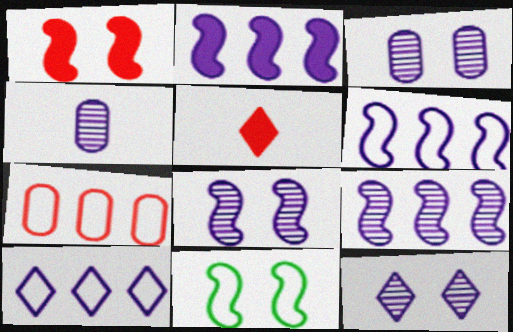[[1, 8, 11], 
[2, 6, 9], 
[3, 8, 12], 
[4, 9, 12]]